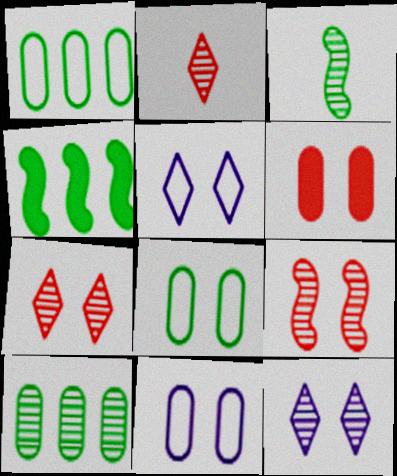[[2, 4, 11]]